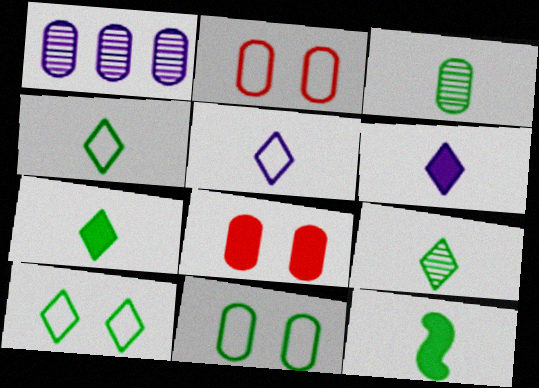[[3, 4, 12], 
[4, 7, 9]]